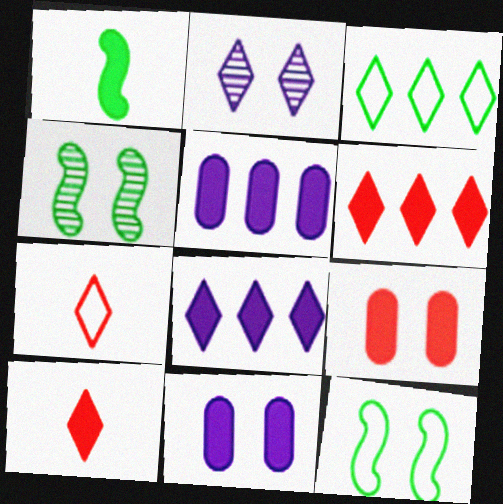[[1, 6, 11], 
[1, 8, 9], 
[2, 3, 10], 
[2, 9, 12], 
[4, 5, 7]]